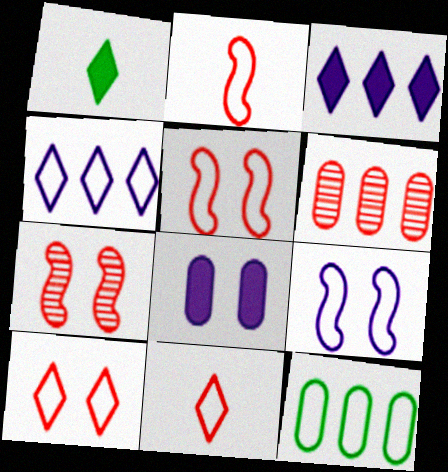[[1, 6, 9], 
[9, 11, 12]]